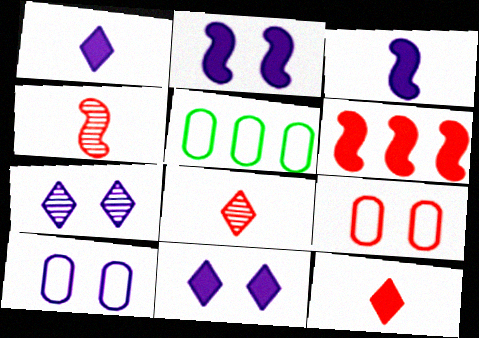[[2, 5, 8], 
[2, 7, 10], 
[4, 5, 11], 
[6, 8, 9]]